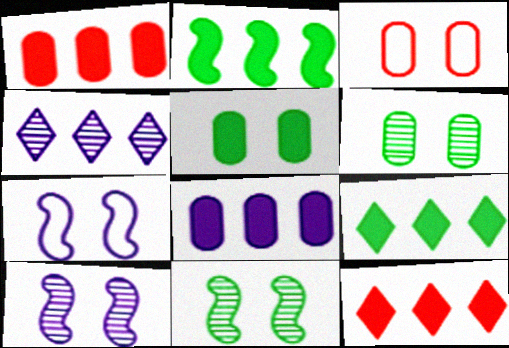[[2, 8, 12]]